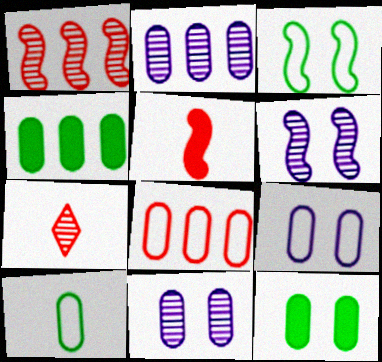[[2, 4, 8], 
[8, 9, 10]]